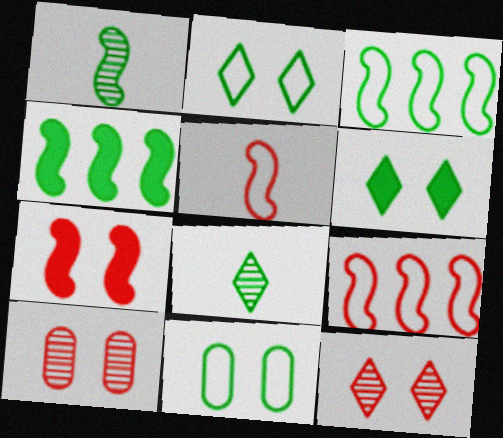[[4, 8, 11]]